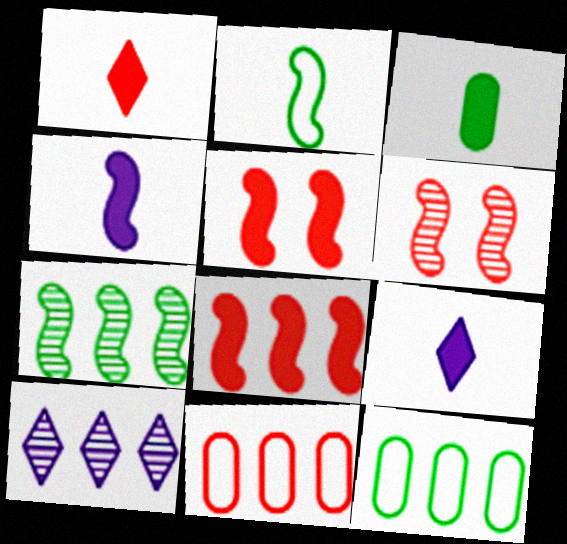[[1, 3, 4], 
[1, 6, 11], 
[6, 9, 12], 
[8, 10, 12]]